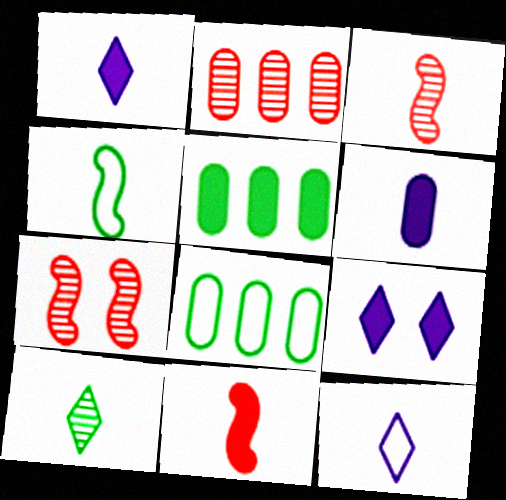[[1, 7, 8], 
[2, 4, 9], 
[3, 8, 9], 
[5, 7, 12], 
[5, 9, 11]]